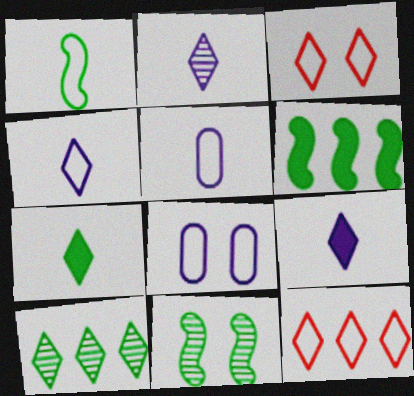[[1, 6, 11], 
[1, 8, 12], 
[2, 4, 9], 
[3, 9, 10]]